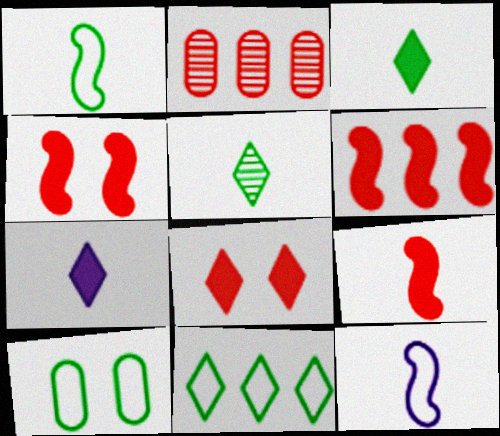[[1, 10, 11], 
[4, 6, 9]]